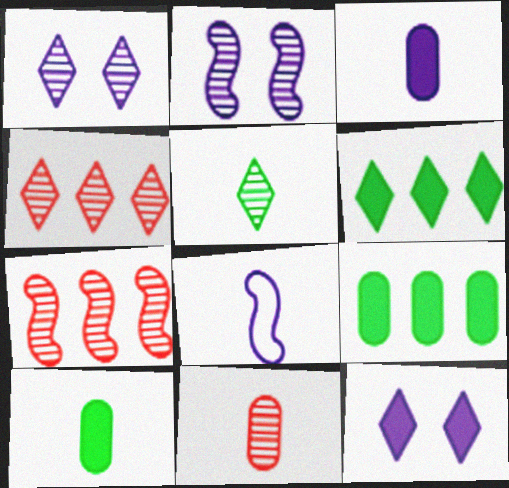[[1, 4, 5]]